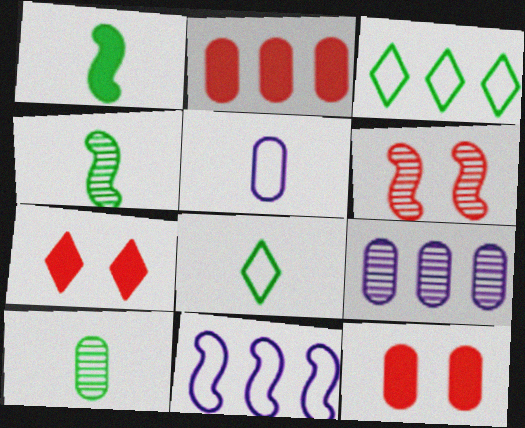[[1, 6, 11], 
[1, 8, 10], 
[7, 10, 11]]